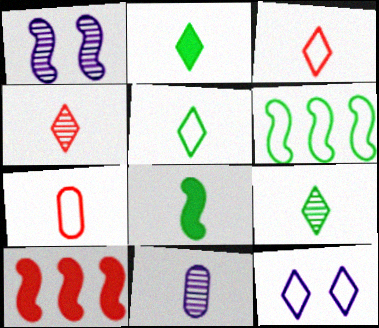[[2, 5, 9], 
[3, 8, 11], 
[6, 7, 12]]